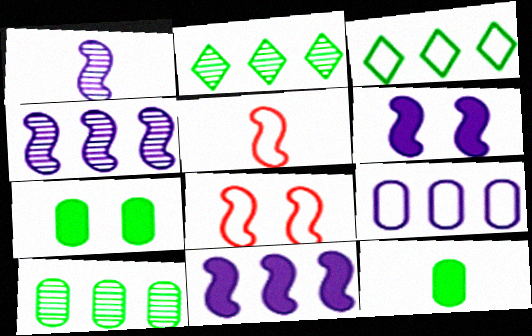[]